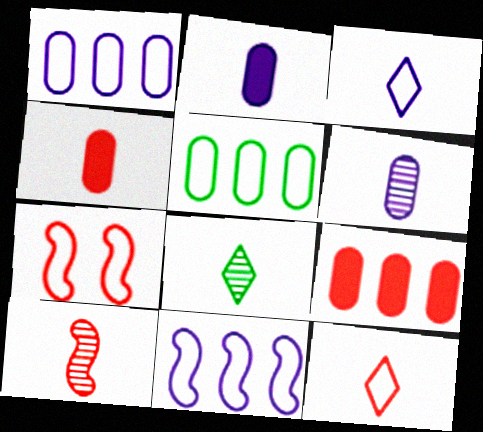[[3, 5, 7], 
[4, 10, 12], 
[6, 8, 10]]